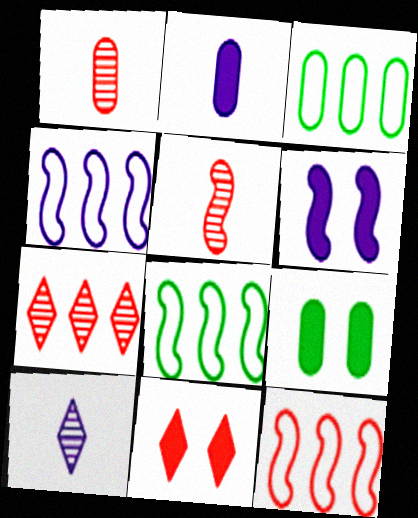[[1, 11, 12], 
[4, 8, 12], 
[5, 6, 8], 
[6, 9, 11], 
[9, 10, 12]]